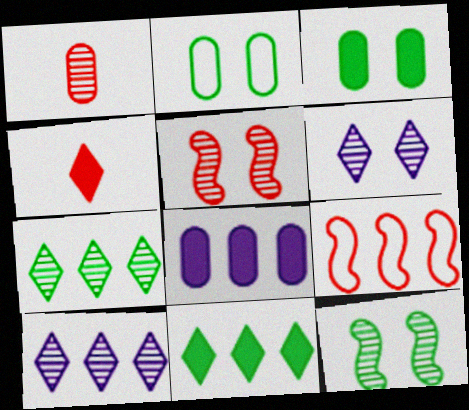[[1, 2, 8], 
[1, 10, 12], 
[7, 8, 9]]